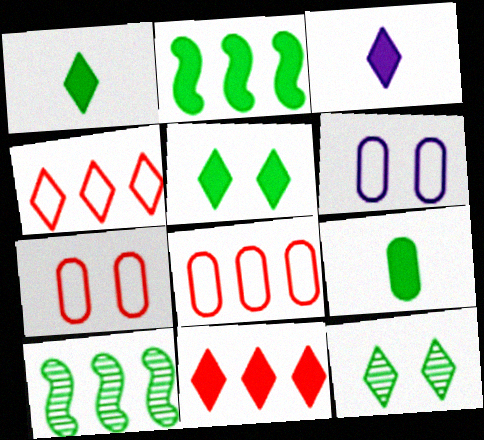[[2, 5, 9], 
[3, 4, 12], 
[3, 5, 11], 
[3, 7, 10]]